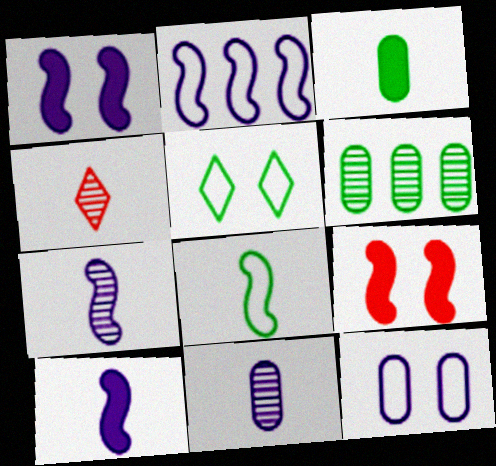[[1, 2, 7]]